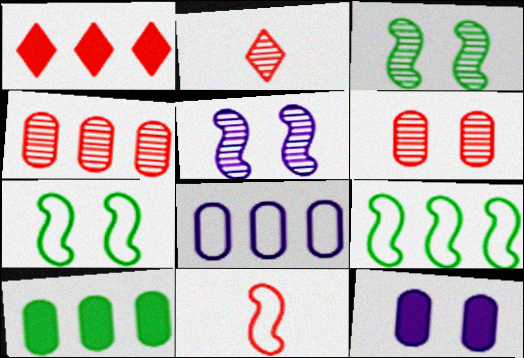[[1, 6, 11], 
[2, 9, 12], 
[4, 8, 10]]